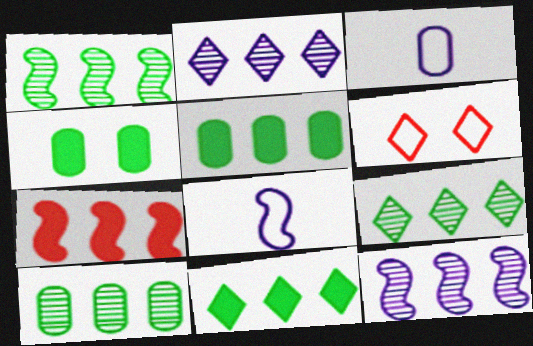[[1, 9, 10]]